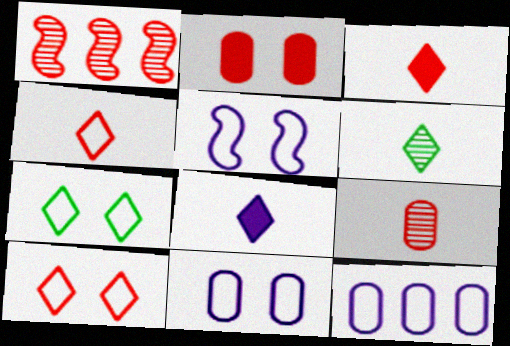[[1, 2, 4], 
[4, 6, 8]]